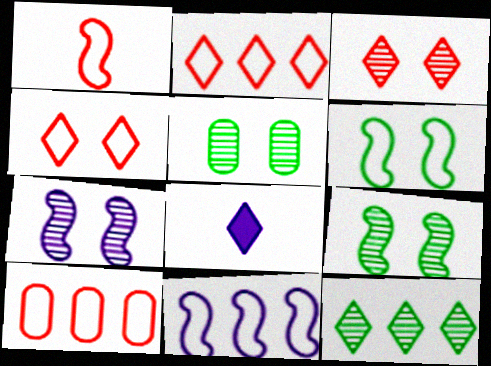[[1, 4, 10], 
[1, 6, 11], 
[3, 5, 7], 
[4, 8, 12], 
[8, 9, 10]]